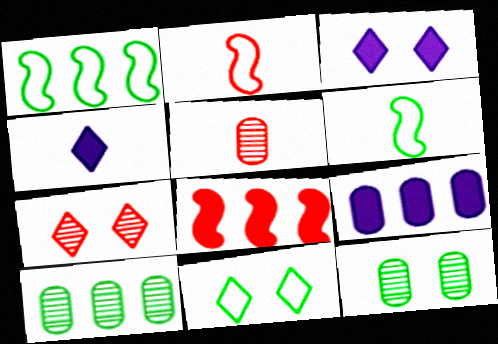[[1, 3, 5], 
[2, 3, 10], 
[3, 7, 11], 
[4, 5, 6], 
[6, 7, 9]]